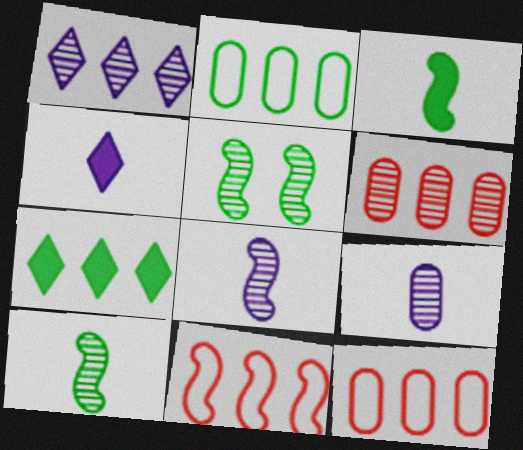[[4, 5, 12]]